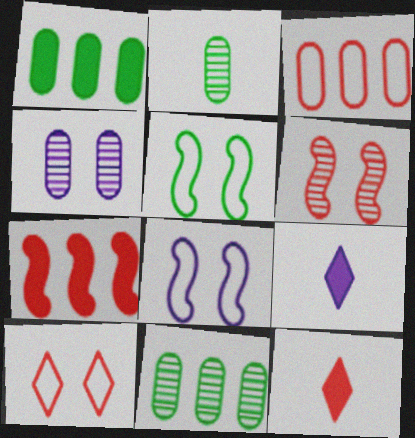[[3, 6, 12], 
[8, 11, 12]]